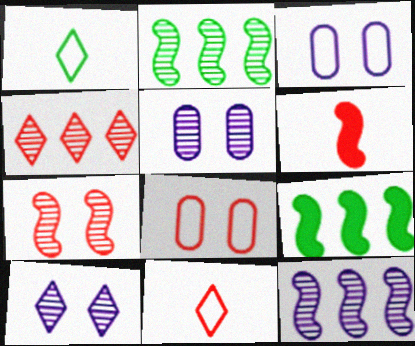[[4, 6, 8], 
[5, 9, 11]]